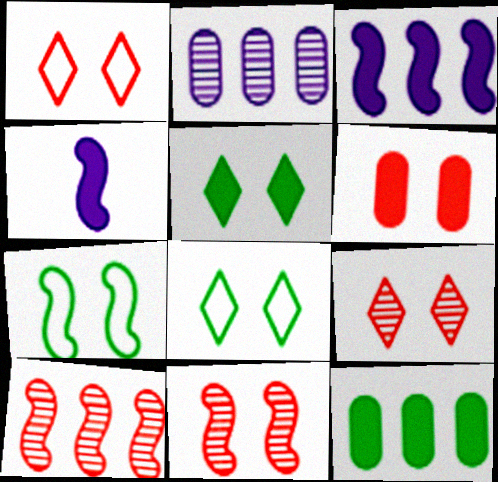[[1, 6, 11], 
[4, 7, 10]]